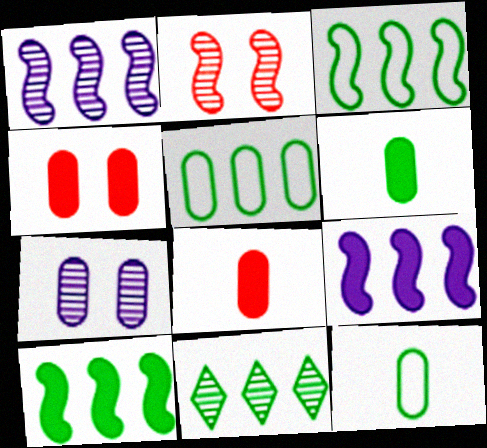[[5, 7, 8], 
[5, 10, 11]]